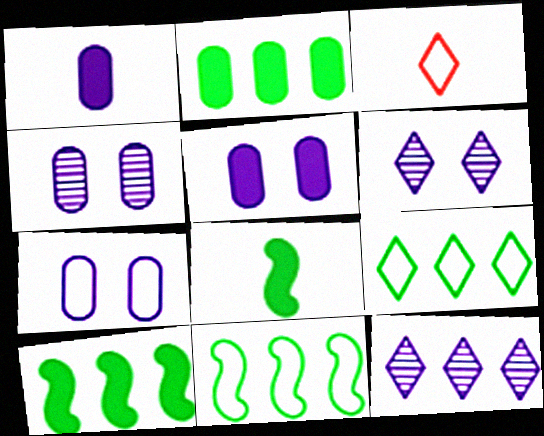[[3, 4, 10], 
[3, 7, 11], 
[4, 5, 7]]